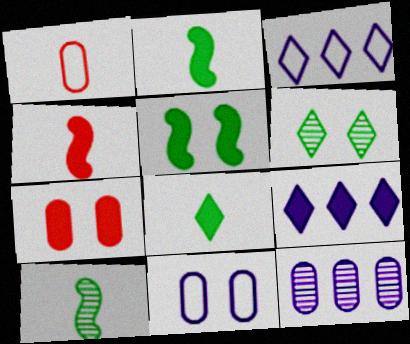[[2, 7, 9], 
[3, 7, 10]]